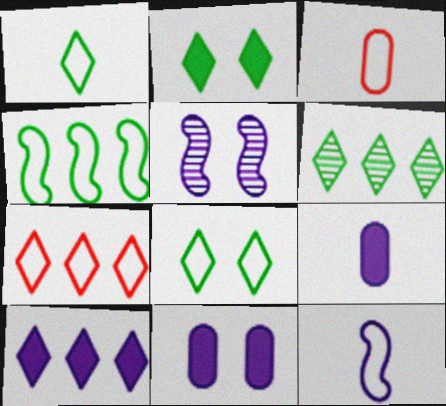[[1, 2, 6], 
[1, 3, 12], 
[6, 7, 10]]